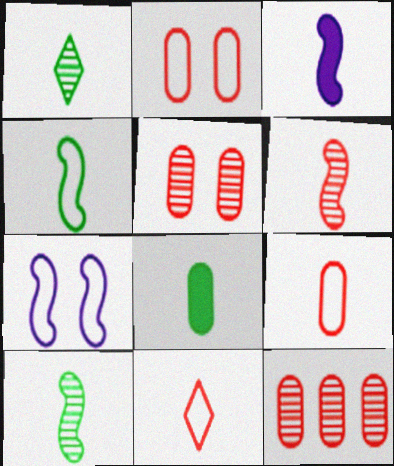[[1, 3, 9], 
[1, 4, 8], 
[3, 4, 6]]